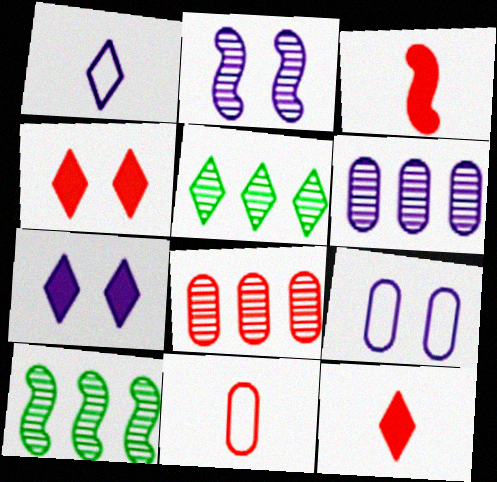[[1, 4, 5], 
[2, 7, 9], 
[3, 5, 9], 
[7, 10, 11], 
[9, 10, 12]]